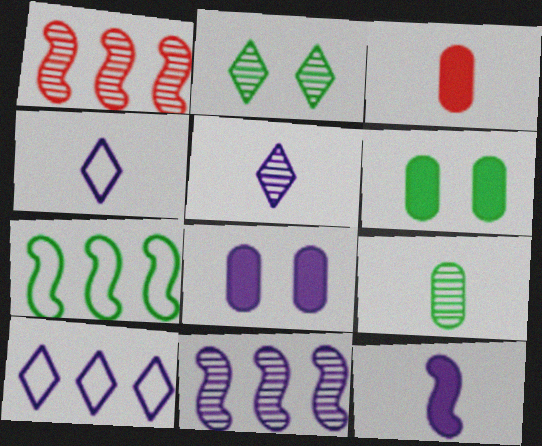[[1, 4, 6], 
[4, 8, 11]]